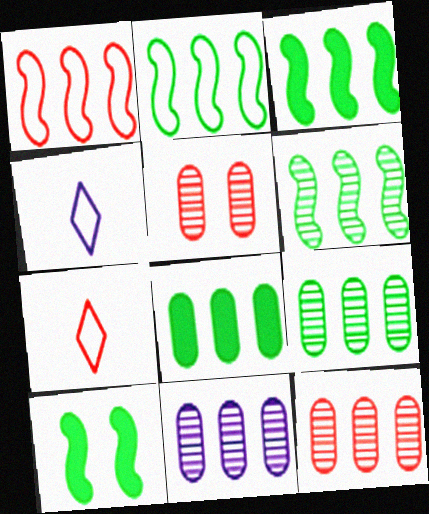[[2, 3, 6], 
[3, 4, 5], 
[4, 10, 12], 
[7, 10, 11], 
[9, 11, 12]]